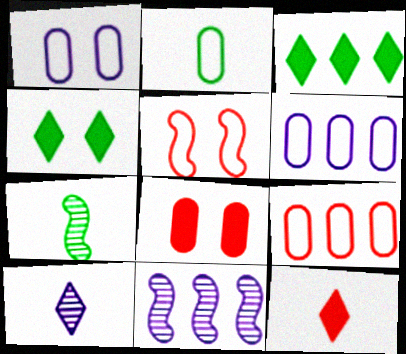[[1, 2, 9], 
[3, 9, 11]]